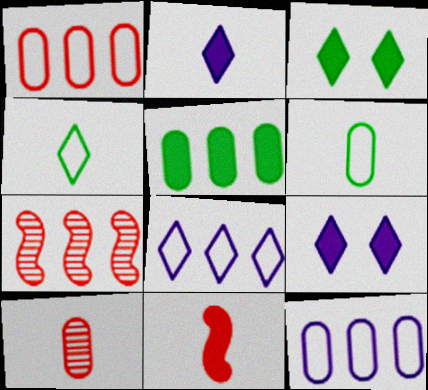[[5, 7, 8], 
[5, 9, 11], 
[6, 7, 9]]